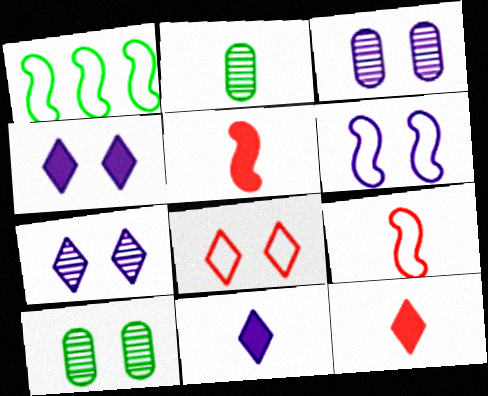[[1, 3, 12], 
[1, 6, 9], 
[2, 9, 11], 
[3, 4, 6]]